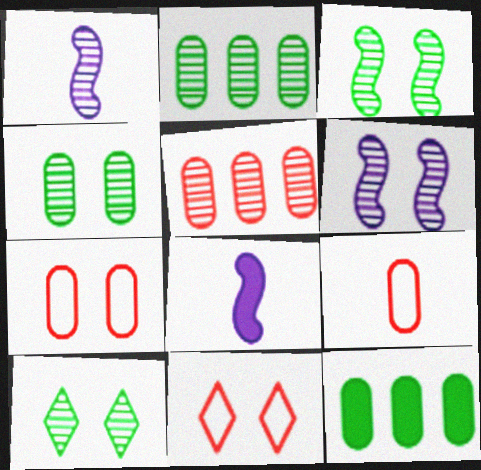[[1, 5, 10], 
[1, 11, 12], 
[2, 8, 11], 
[3, 4, 10]]